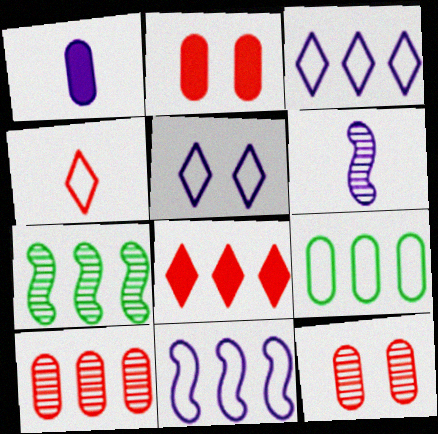[[1, 9, 12]]